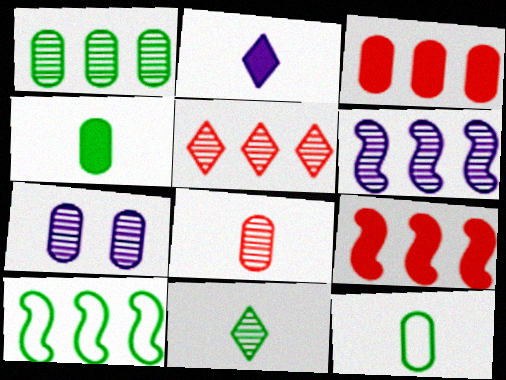[[1, 5, 6], 
[1, 7, 8], 
[3, 7, 12], 
[6, 9, 10]]